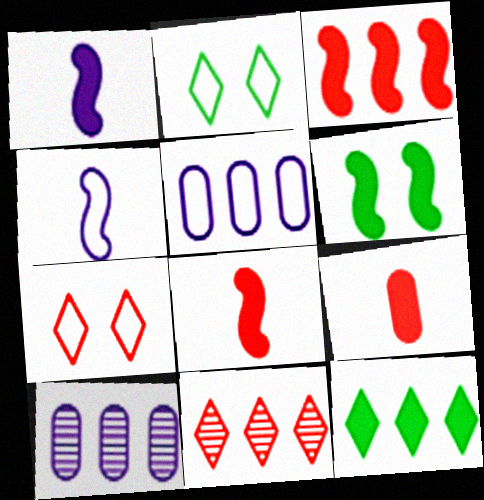[[1, 3, 6], 
[2, 8, 10]]